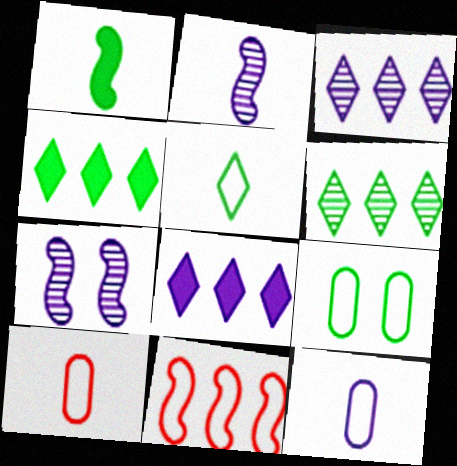[[1, 6, 9], 
[1, 7, 11], 
[4, 7, 10], 
[7, 8, 12]]